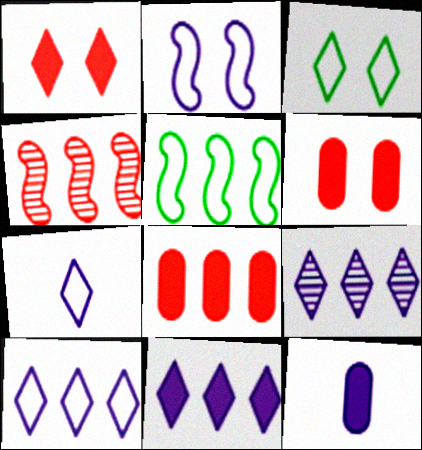[[2, 9, 12], 
[3, 4, 12], 
[5, 8, 9], 
[9, 10, 11]]